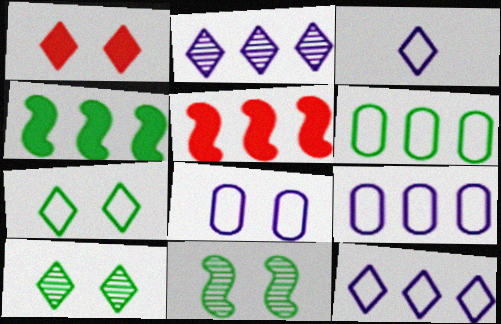[[1, 8, 11], 
[2, 5, 6]]